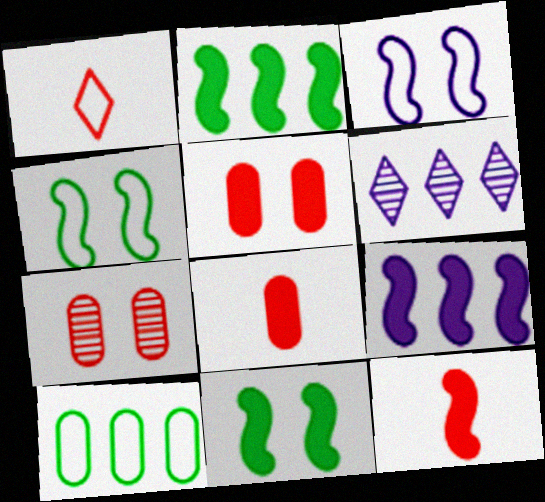[[1, 3, 10], 
[4, 6, 8], 
[9, 11, 12]]